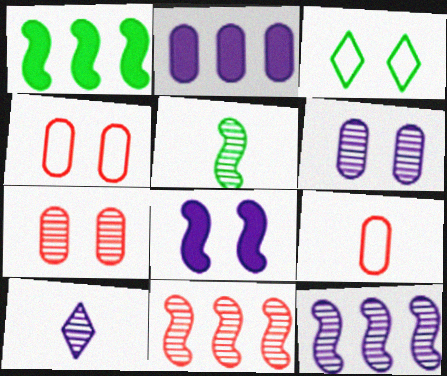[[1, 4, 10], 
[3, 7, 8], 
[6, 10, 12]]